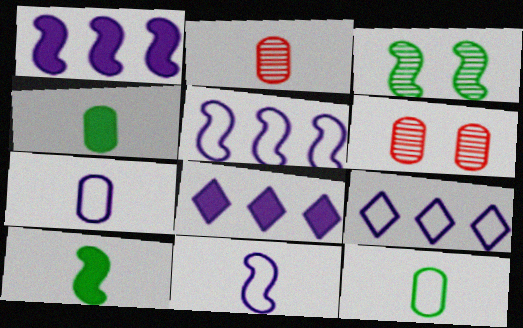[[2, 4, 7], 
[6, 9, 10]]